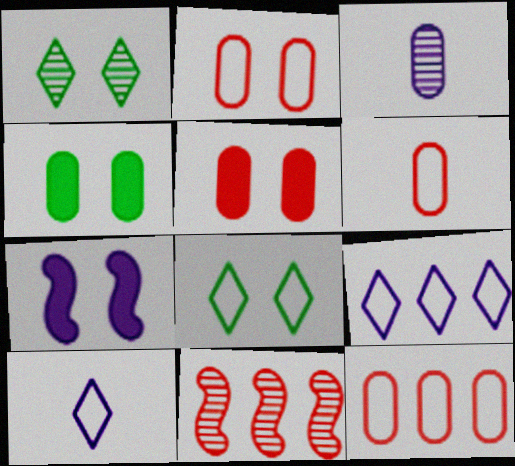[[1, 2, 7], 
[1, 3, 11], 
[2, 6, 12], 
[3, 4, 12], 
[3, 7, 9], 
[4, 10, 11]]